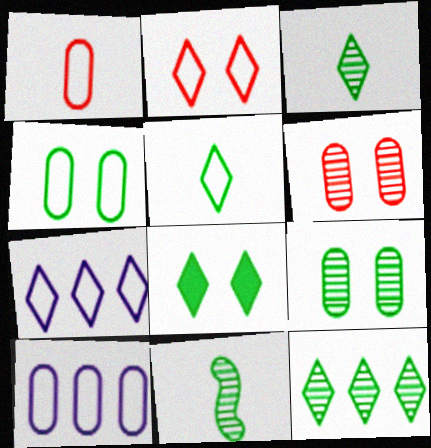[[1, 4, 10], 
[2, 5, 7], 
[5, 8, 12], 
[9, 11, 12]]